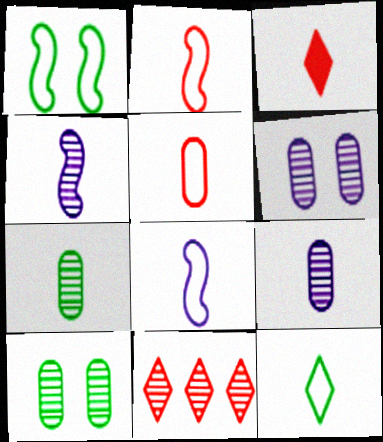[[3, 7, 8], 
[4, 10, 11], 
[5, 8, 12]]